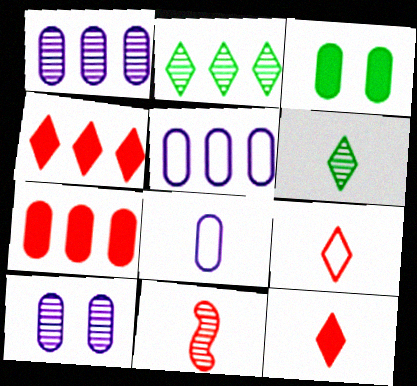[[2, 10, 11]]